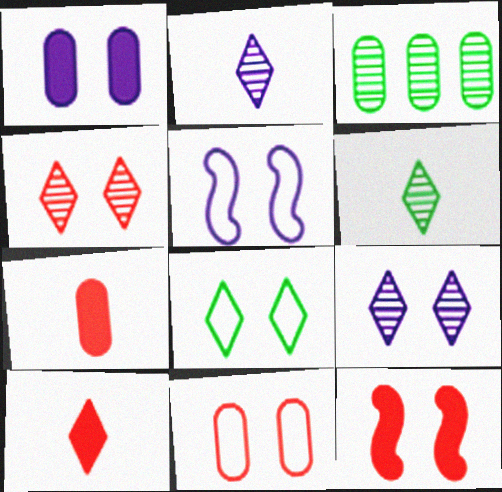[[1, 5, 9], 
[3, 5, 10], 
[4, 11, 12], 
[5, 8, 11]]